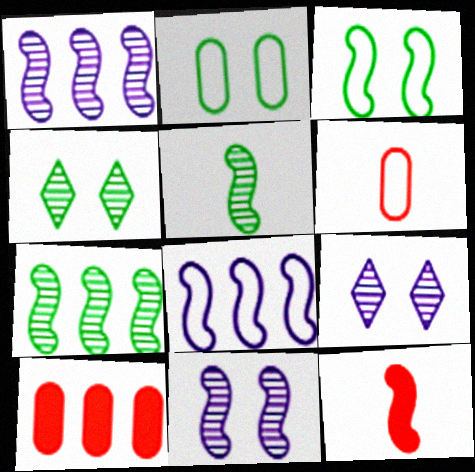[[1, 3, 12]]